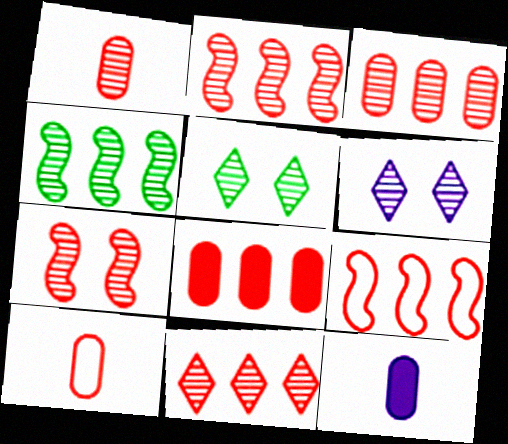[[1, 4, 6], 
[1, 7, 11], 
[2, 3, 11], 
[5, 9, 12], 
[8, 9, 11]]